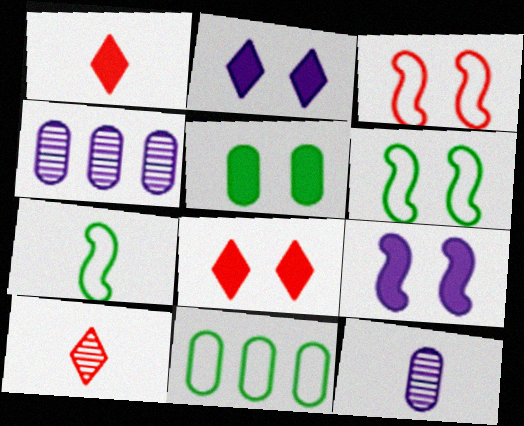[[1, 4, 6], 
[1, 7, 12], 
[4, 7, 8], 
[5, 8, 9], 
[9, 10, 11]]